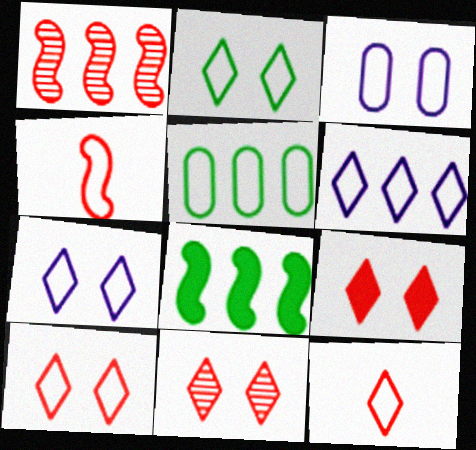[[2, 6, 12], 
[2, 7, 10], 
[4, 5, 7], 
[9, 10, 11]]